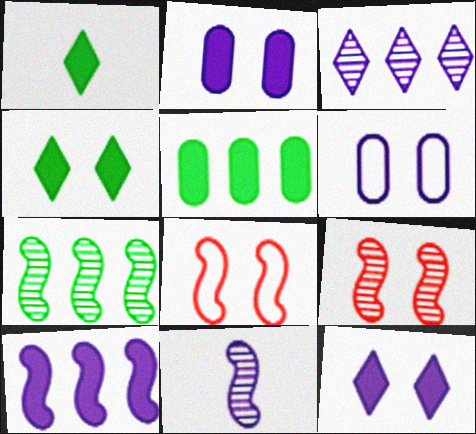[[4, 6, 9], 
[7, 9, 11]]